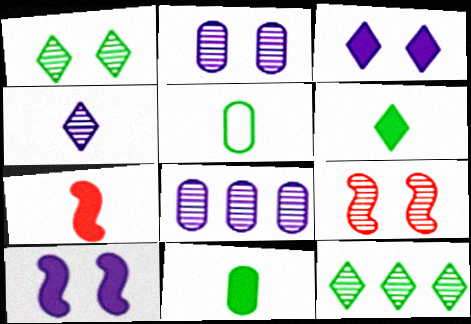[[1, 2, 9], 
[4, 5, 7]]